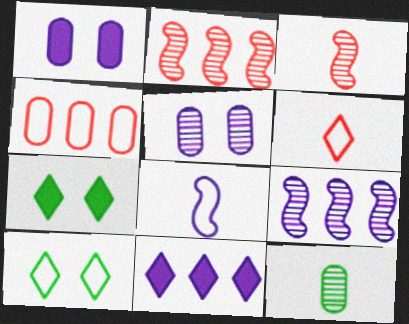[[1, 4, 12], 
[4, 8, 10], 
[5, 8, 11]]